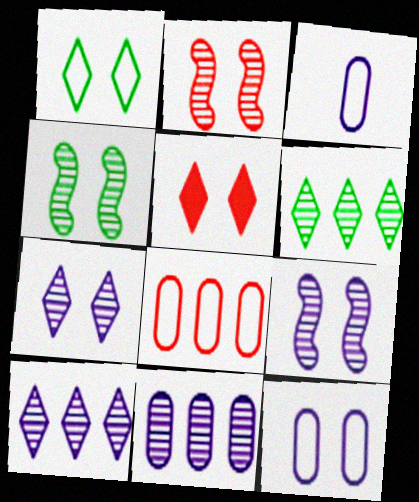[[1, 5, 7], 
[2, 4, 9], 
[4, 5, 12]]